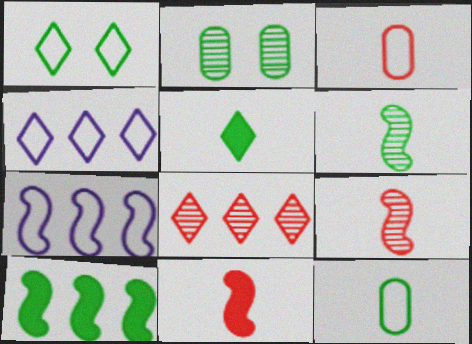[[1, 3, 7], 
[2, 4, 11], 
[5, 6, 12]]